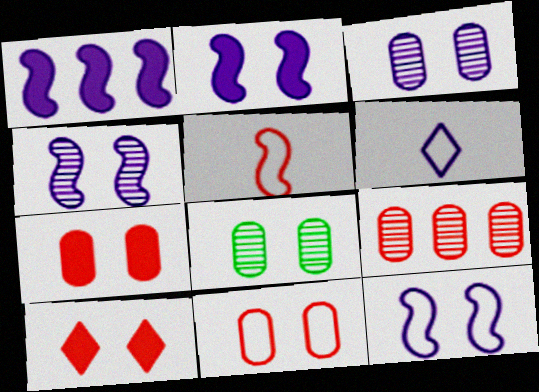[[1, 3, 6], 
[2, 4, 12], 
[5, 9, 10], 
[8, 10, 12]]